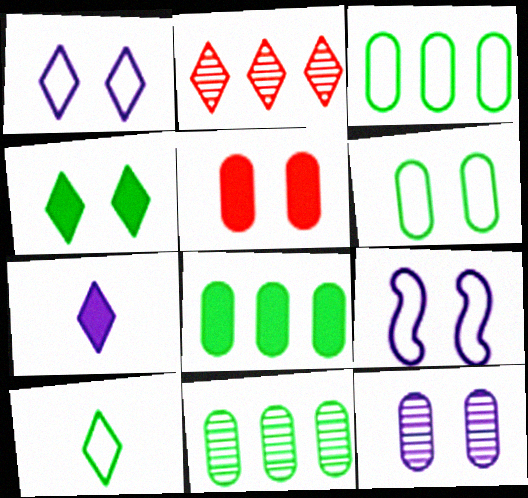[[3, 8, 11], 
[5, 6, 12]]